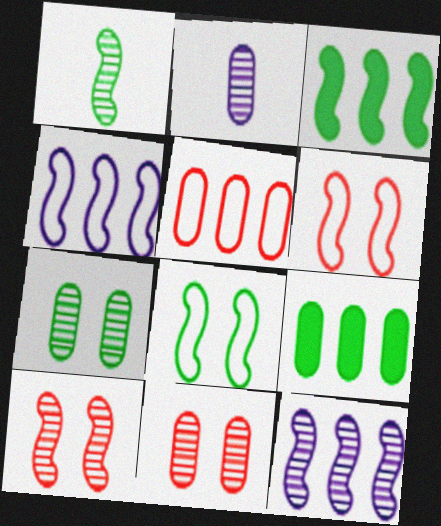[[1, 3, 8], 
[1, 10, 12]]